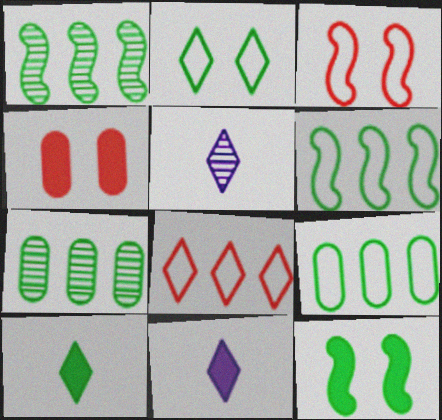[[3, 7, 11], 
[4, 5, 6]]